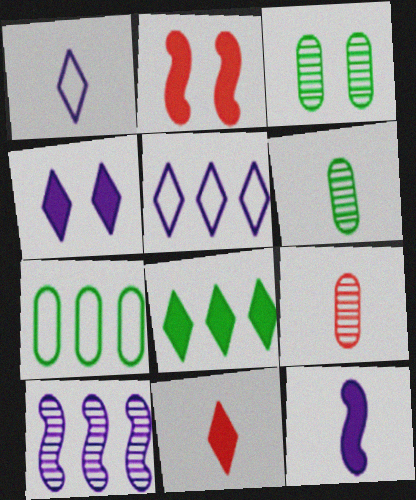[[2, 5, 6], 
[4, 8, 11]]